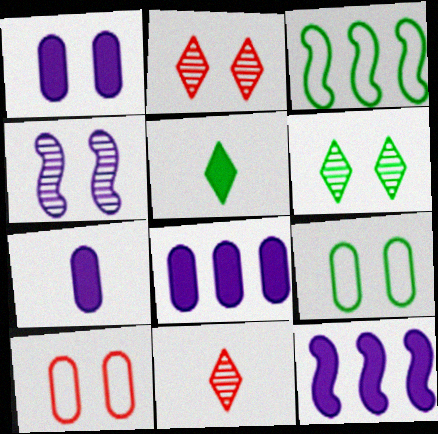[[1, 3, 11], 
[1, 7, 8], 
[2, 3, 7], 
[9, 11, 12]]